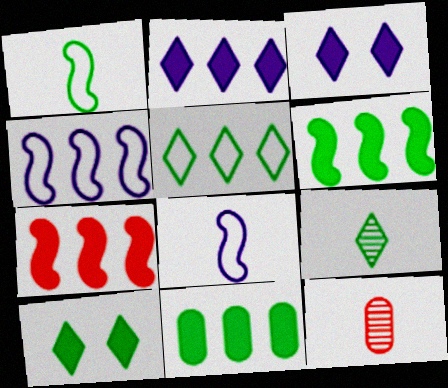[[2, 7, 11], 
[4, 10, 12], 
[5, 9, 10]]